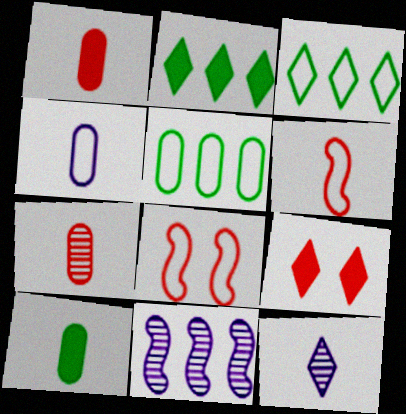[[3, 4, 8], 
[3, 9, 12], 
[4, 7, 10], 
[6, 10, 12]]